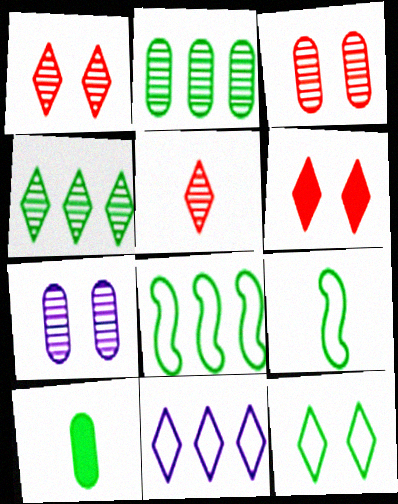[]